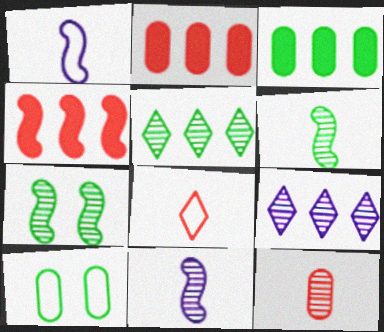[[1, 4, 7], 
[7, 9, 12]]